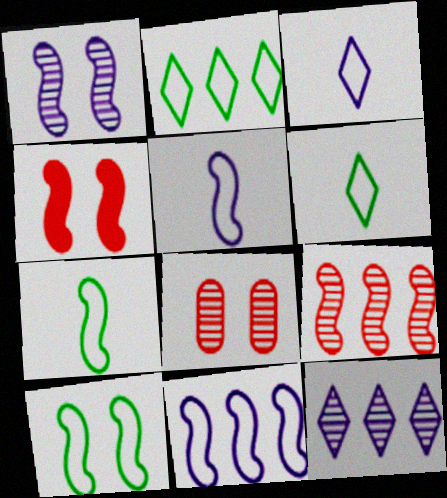[[1, 4, 10]]